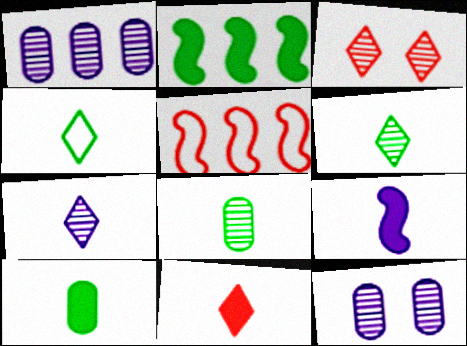[[4, 7, 11], 
[9, 10, 11]]